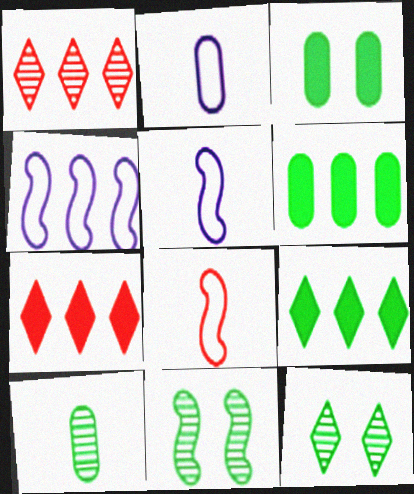[[1, 3, 5], 
[1, 4, 6], 
[2, 7, 11]]